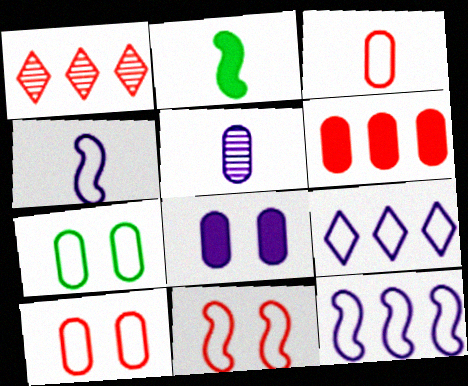[[5, 6, 7]]